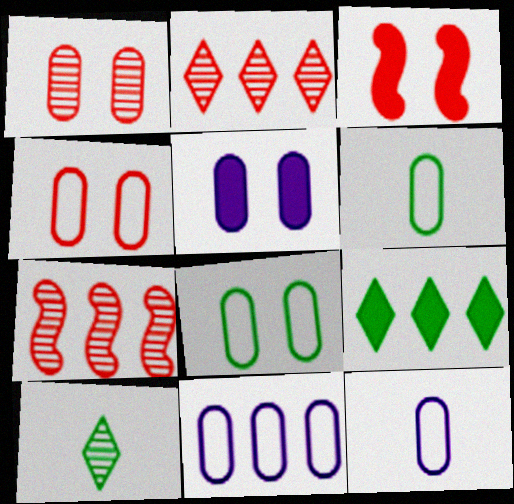[[1, 5, 8], 
[3, 10, 11], 
[4, 6, 11], 
[7, 9, 11]]